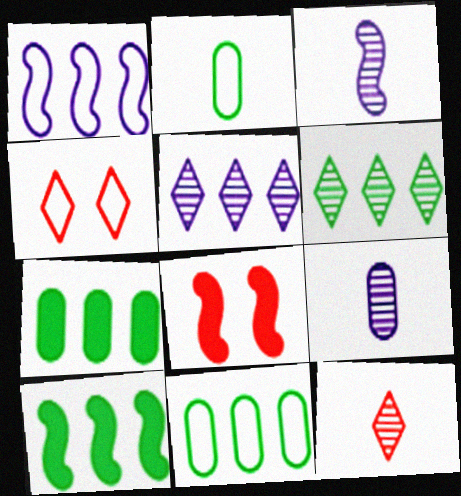[[1, 2, 4], 
[2, 5, 8], 
[3, 4, 7], 
[4, 9, 10], 
[6, 10, 11]]